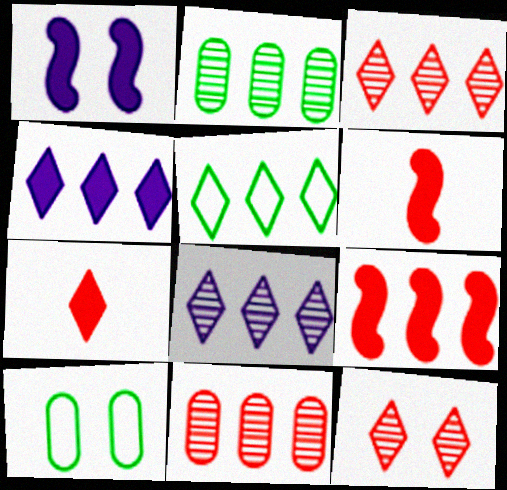[[1, 10, 12], 
[3, 4, 5], 
[6, 8, 10]]